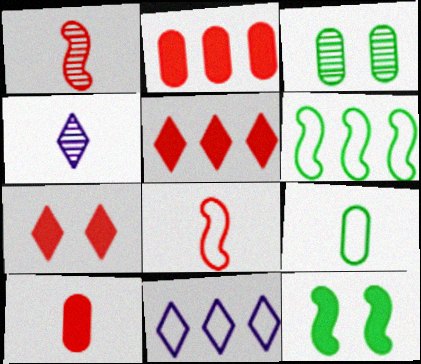[]